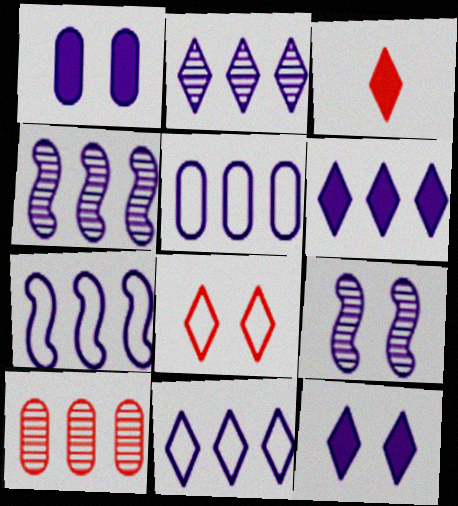[[2, 6, 11], 
[4, 5, 6], 
[5, 7, 11]]